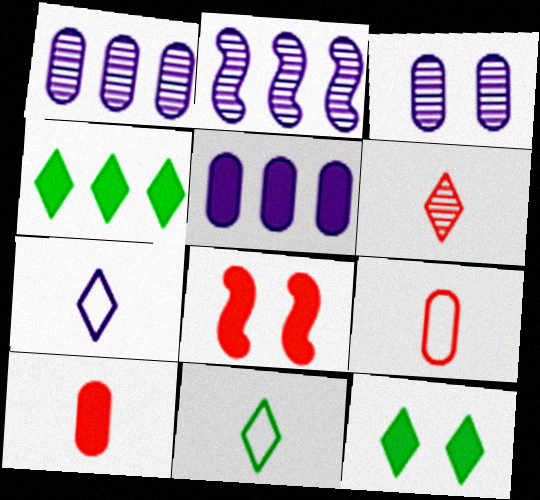[[1, 8, 11], 
[2, 9, 12]]